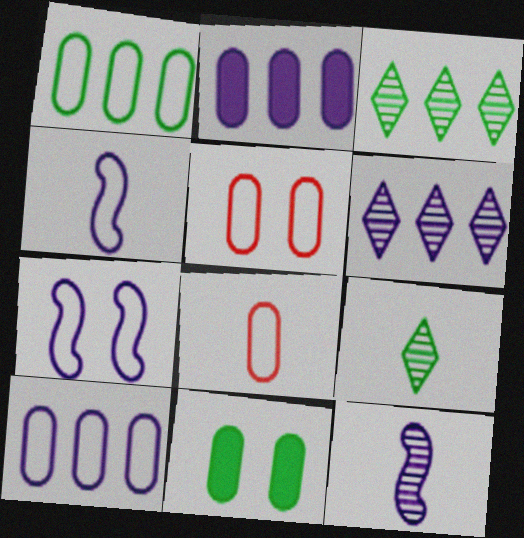[]